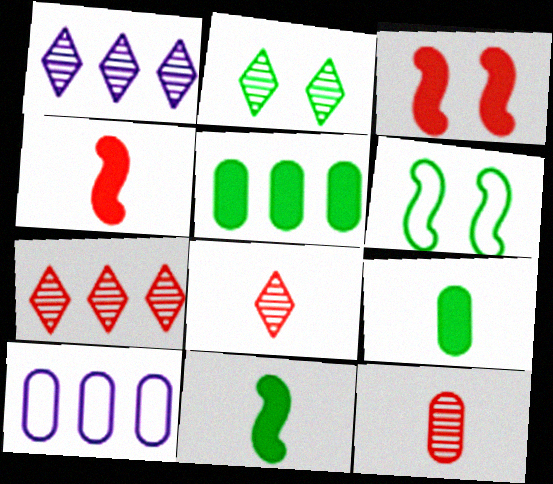[[1, 2, 8], 
[2, 4, 10]]